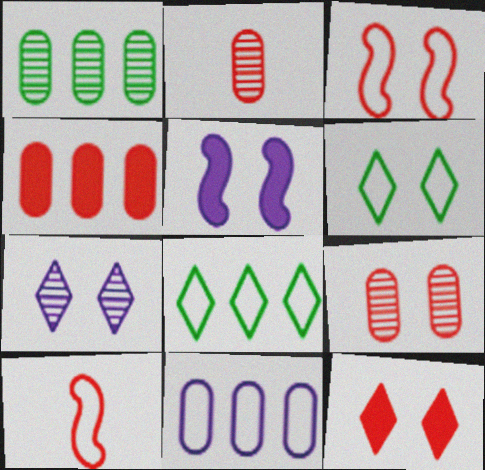[[1, 4, 11], 
[2, 5, 8], 
[3, 9, 12], 
[5, 6, 9], 
[6, 7, 12], 
[6, 10, 11]]